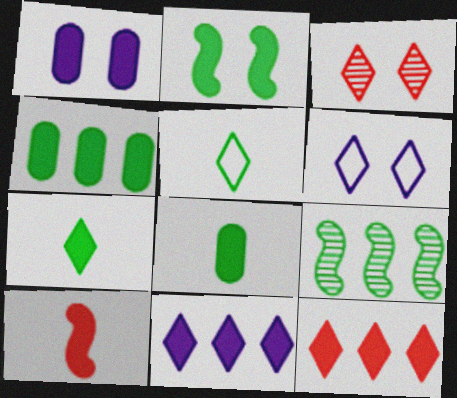[[2, 4, 7], 
[3, 5, 11]]